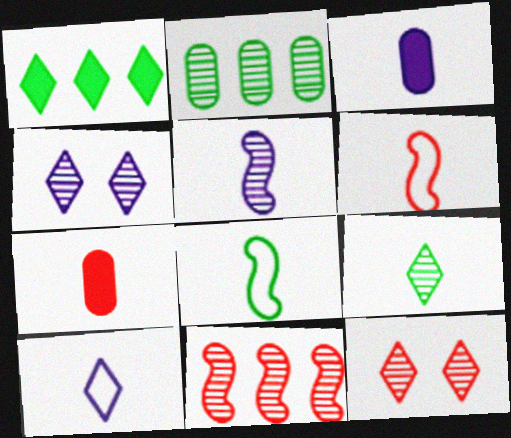[[1, 10, 12], 
[2, 5, 12], 
[3, 5, 10], 
[3, 6, 9]]